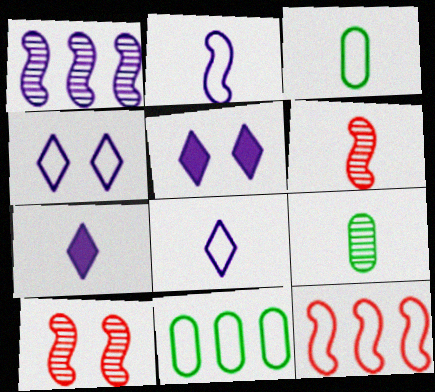[[3, 4, 12], 
[3, 6, 7], 
[5, 6, 11], 
[5, 9, 12], 
[7, 10, 11]]